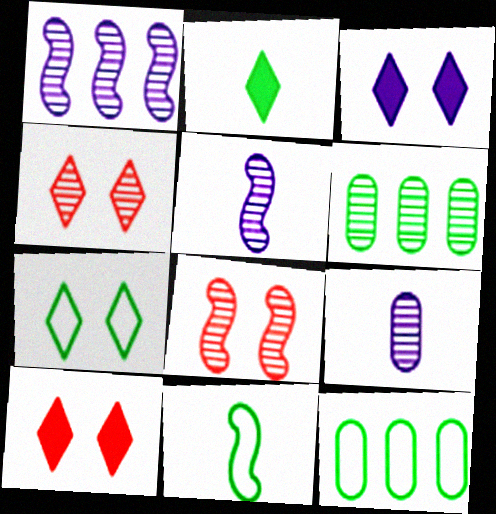[[3, 4, 7], 
[4, 5, 6], 
[5, 10, 12], 
[7, 11, 12]]